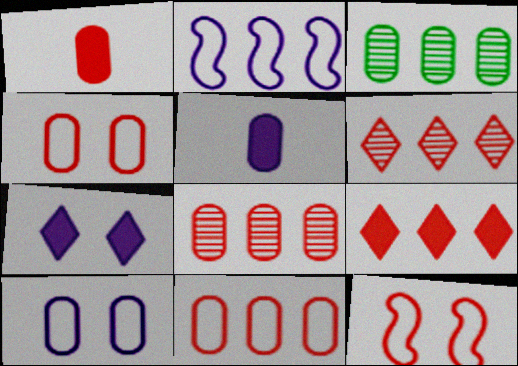[[1, 3, 10], 
[1, 4, 8], 
[1, 6, 12], 
[2, 3, 9], 
[3, 4, 5]]